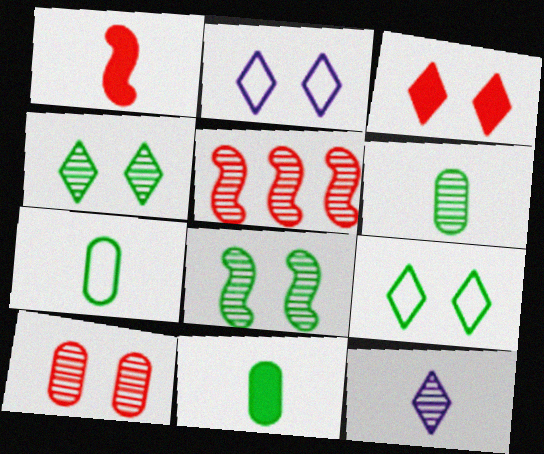[[1, 7, 12], 
[2, 3, 4], 
[2, 5, 11], 
[6, 7, 11]]